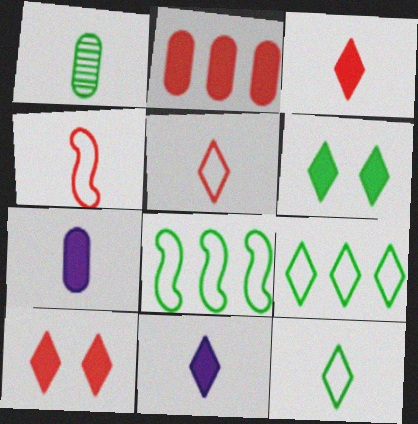[[1, 4, 11], 
[1, 6, 8]]